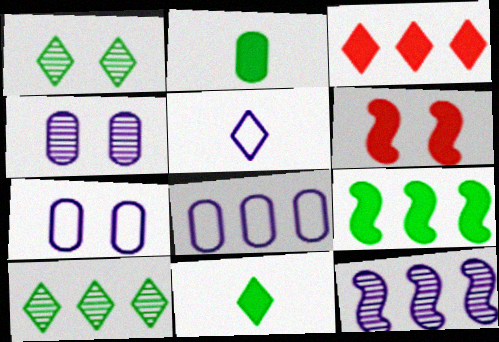[[1, 3, 5], 
[1, 6, 7]]